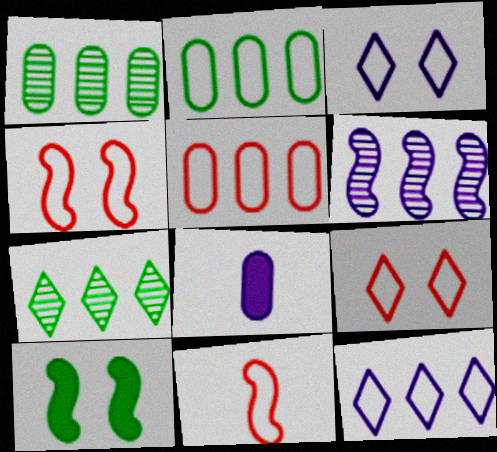[[2, 3, 11], 
[3, 6, 8], 
[4, 7, 8], 
[5, 9, 11], 
[6, 10, 11]]